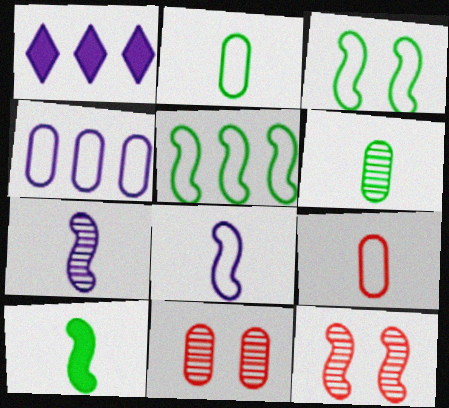[[1, 2, 12]]